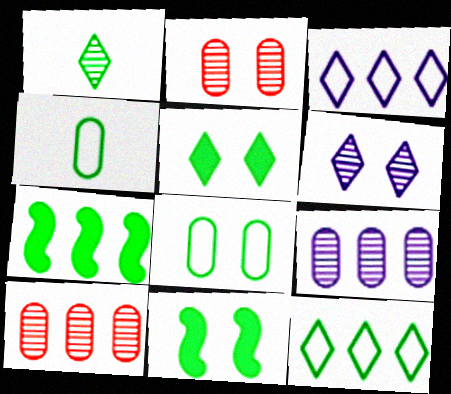[[1, 5, 12], 
[1, 7, 8], 
[3, 7, 10]]